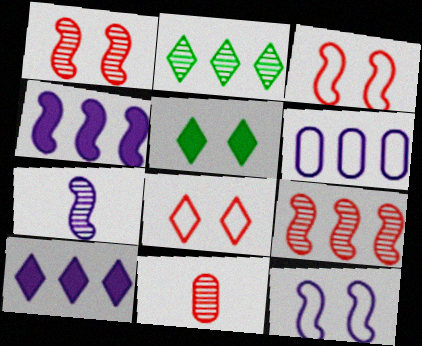[[4, 7, 12]]